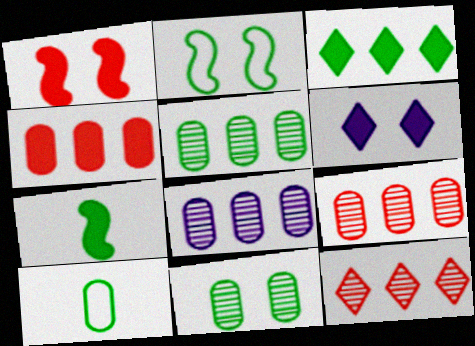[[4, 6, 7], 
[5, 8, 9]]